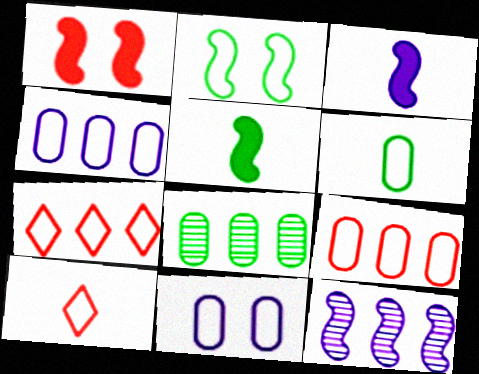[[2, 4, 10], 
[6, 9, 11]]